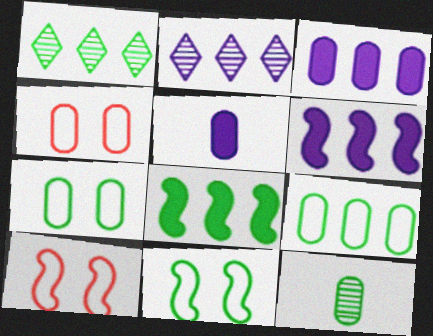[[1, 5, 10], 
[1, 8, 9], 
[3, 4, 12]]